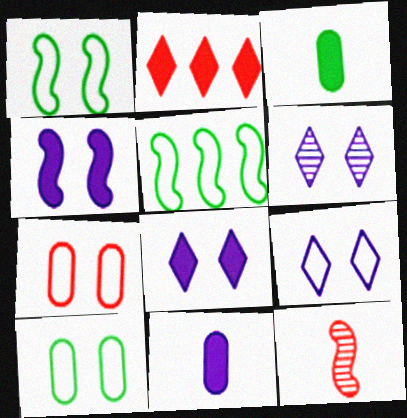[[1, 7, 9], 
[2, 3, 4], 
[2, 7, 12], 
[4, 5, 12], 
[6, 8, 9]]